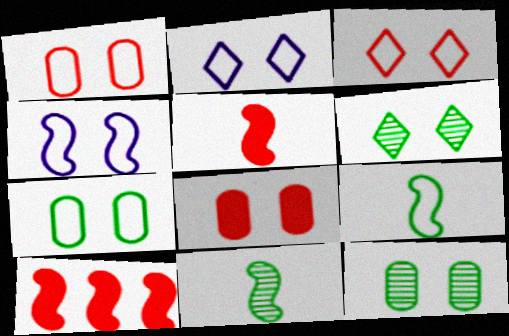[[3, 4, 7], 
[4, 6, 8], 
[4, 10, 11]]